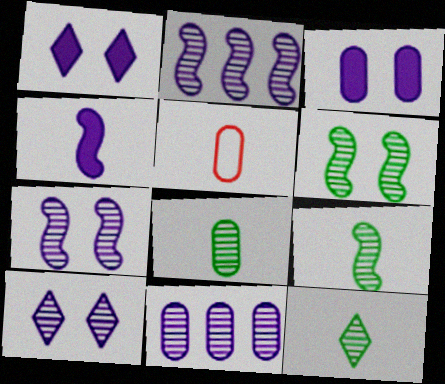[[4, 5, 12], 
[8, 9, 12]]